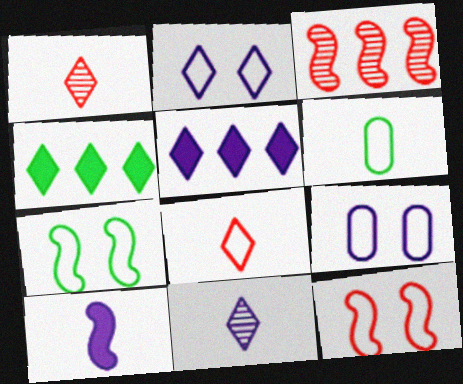[[1, 2, 4], 
[1, 6, 10], 
[2, 5, 11], 
[3, 7, 10]]